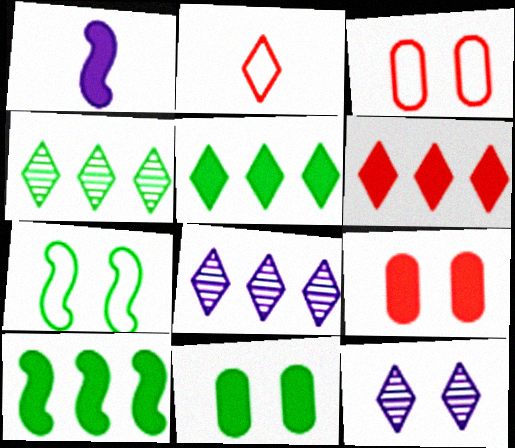[[1, 3, 4], 
[1, 5, 9], 
[1, 6, 11], 
[2, 5, 12], 
[7, 9, 12]]